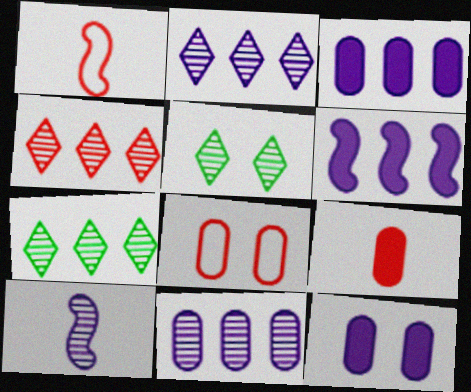[[1, 3, 5], 
[1, 7, 12], 
[2, 4, 7]]